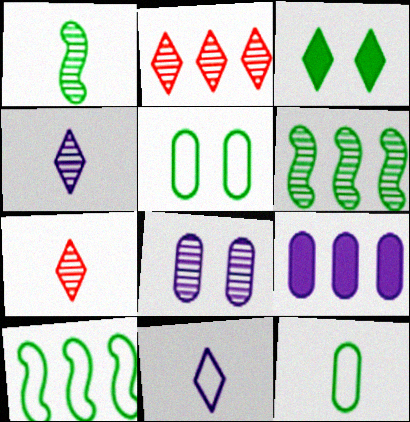[[1, 2, 8], 
[2, 3, 11], 
[2, 9, 10], 
[3, 6, 12], 
[6, 7, 8]]